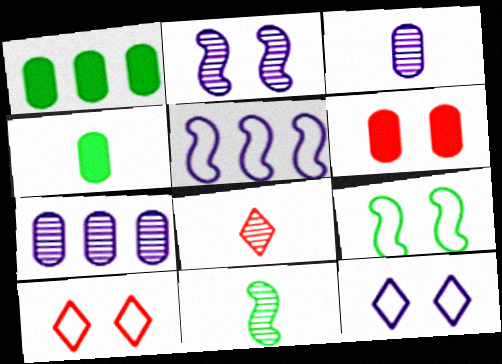[[3, 8, 11]]